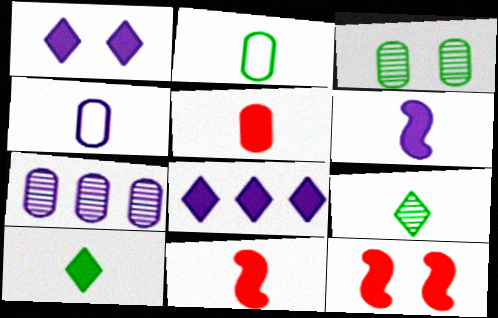[[4, 9, 11], 
[5, 6, 10]]